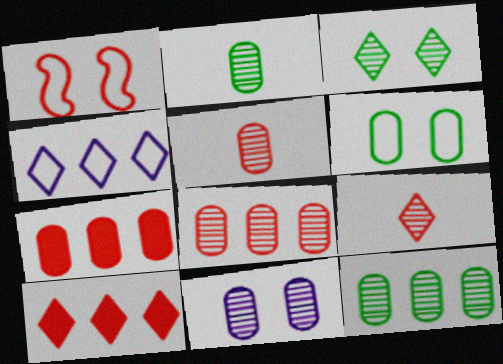[[1, 5, 10], 
[1, 7, 9], 
[2, 8, 11], 
[5, 11, 12]]